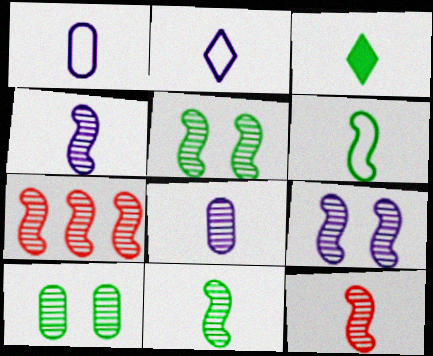[[1, 3, 12], 
[4, 5, 7], 
[4, 11, 12], 
[7, 9, 11]]